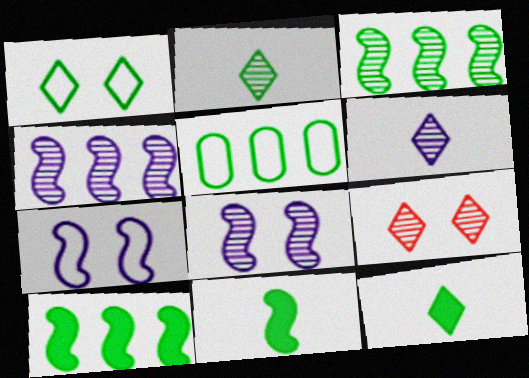[]